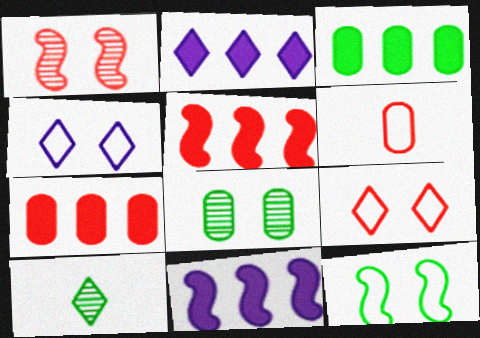[[2, 3, 5], 
[2, 9, 10], 
[3, 10, 12]]